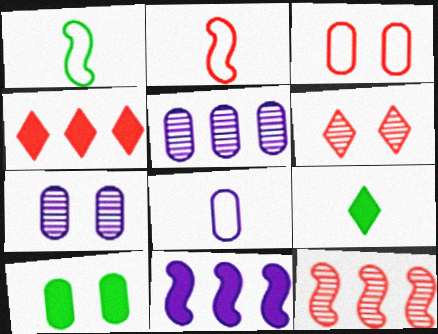[[1, 4, 7], 
[3, 7, 10]]